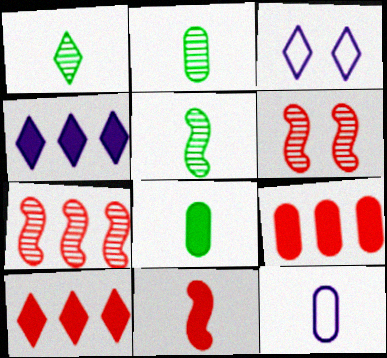[[1, 2, 5], 
[1, 3, 10], 
[1, 11, 12], 
[3, 5, 9], 
[3, 7, 8]]